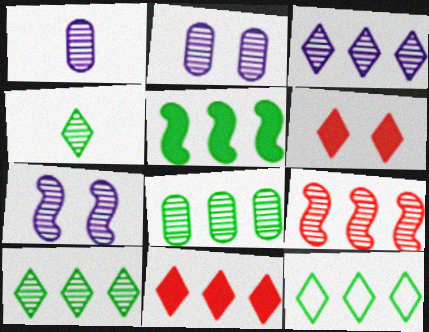[[1, 3, 7], 
[2, 4, 9], 
[3, 8, 9], 
[3, 11, 12], 
[5, 8, 12]]